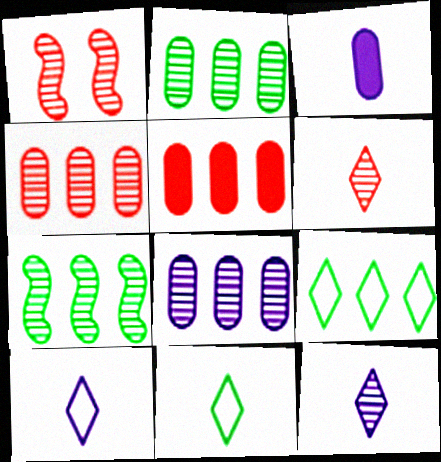[[1, 2, 12], 
[1, 3, 9], 
[1, 4, 6], 
[2, 4, 8]]